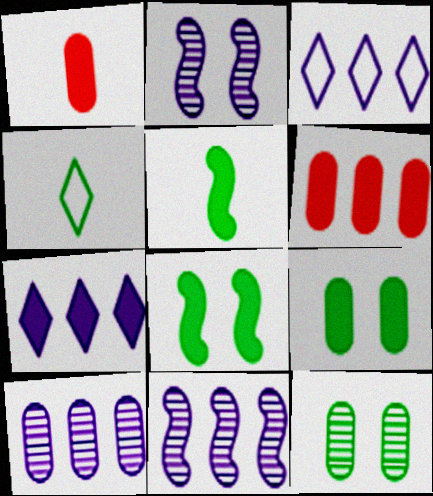[[1, 7, 8], 
[2, 4, 6]]